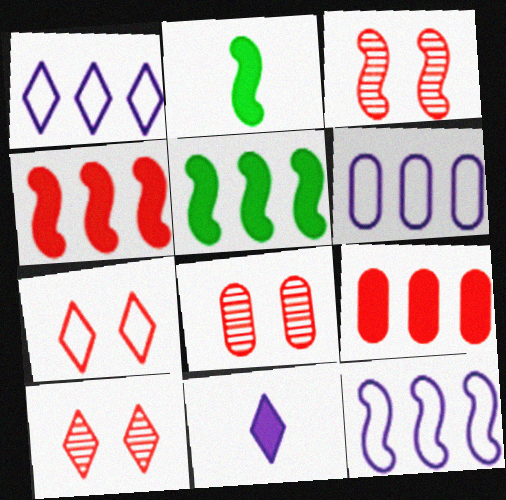[[1, 2, 8], 
[1, 6, 12], 
[2, 3, 12], 
[2, 6, 10], 
[3, 8, 10]]